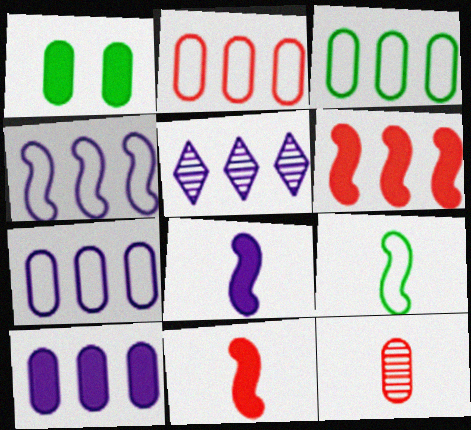[[1, 7, 12], 
[2, 3, 7], 
[3, 5, 6], 
[4, 5, 10]]